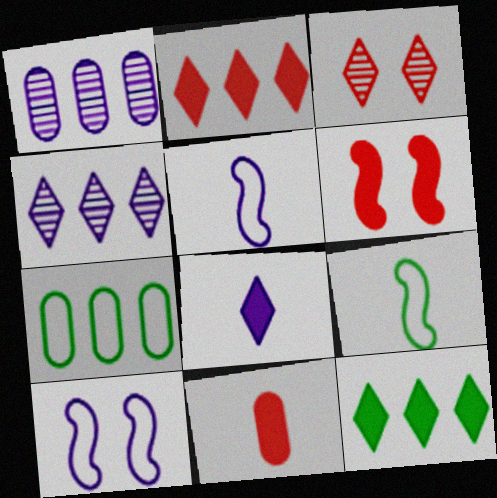[[1, 8, 10], 
[2, 6, 11]]